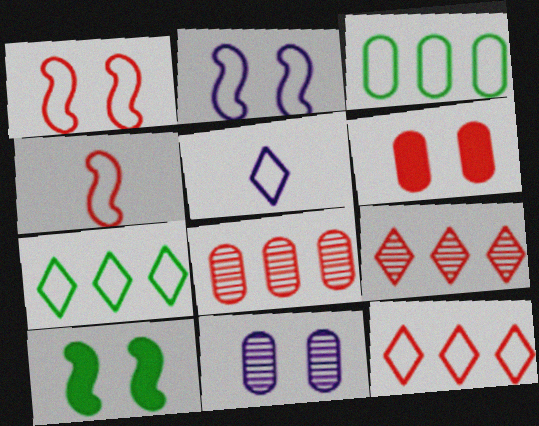[[1, 3, 5], 
[4, 6, 9], 
[5, 8, 10]]